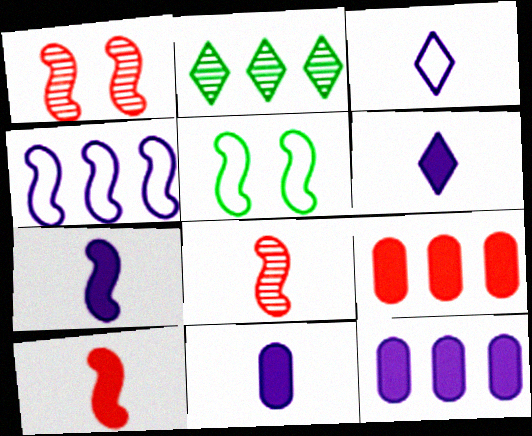[[2, 4, 9], 
[6, 7, 11]]